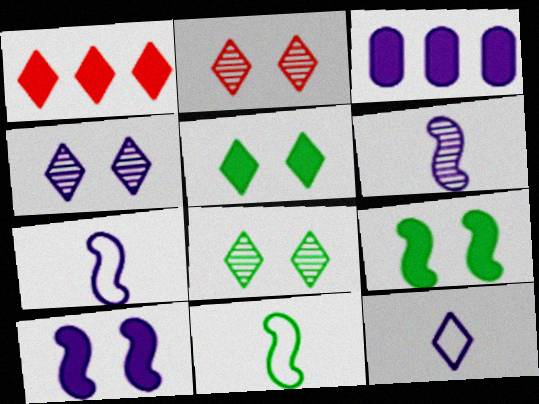[[1, 8, 12], 
[2, 3, 11], 
[2, 4, 8], 
[3, 4, 7]]